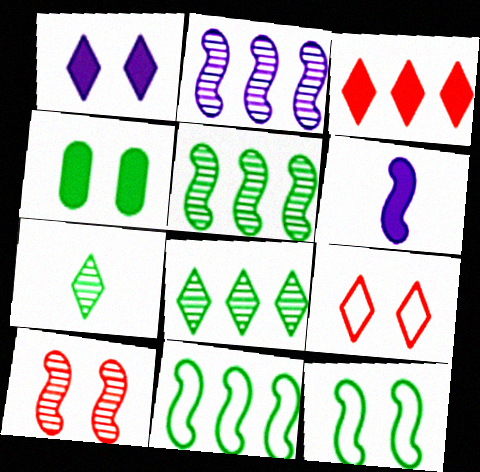[[3, 4, 6], 
[4, 7, 11], 
[6, 10, 11]]